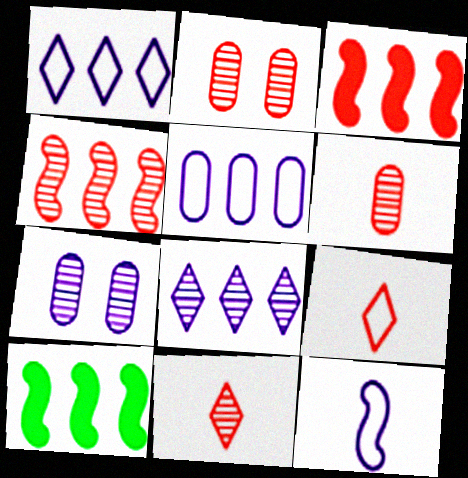[[2, 3, 9], 
[2, 4, 11], 
[7, 9, 10]]